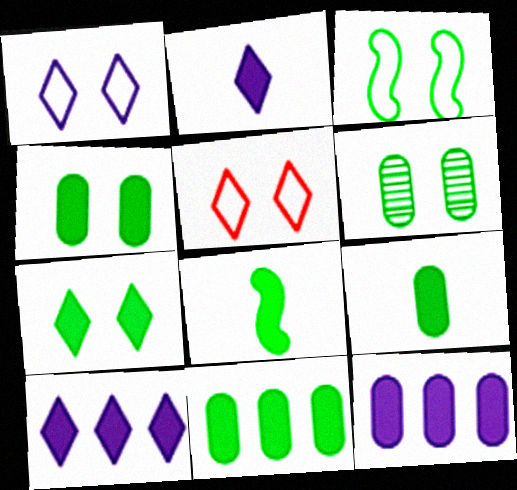[[3, 6, 7], 
[4, 9, 11], 
[7, 8, 11]]